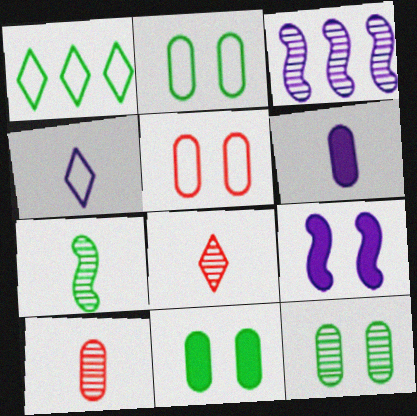[[1, 7, 11], 
[1, 9, 10], 
[2, 11, 12], 
[3, 8, 12]]